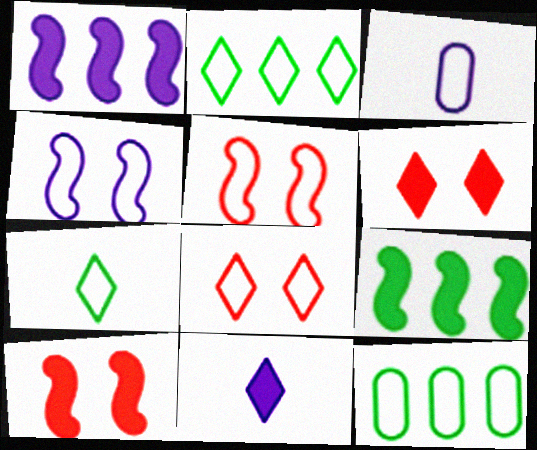[[2, 3, 5]]